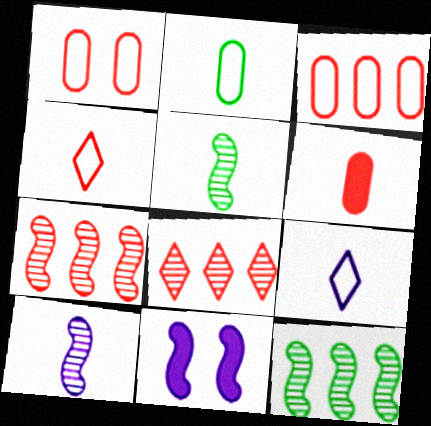[[2, 8, 11], 
[5, 6, 9]]